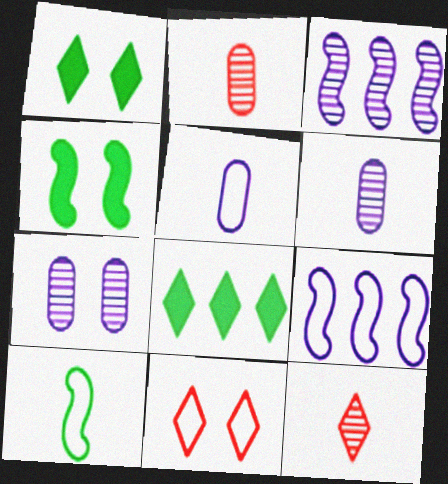[[1, 2, 9], 
[4, 7, 11]]